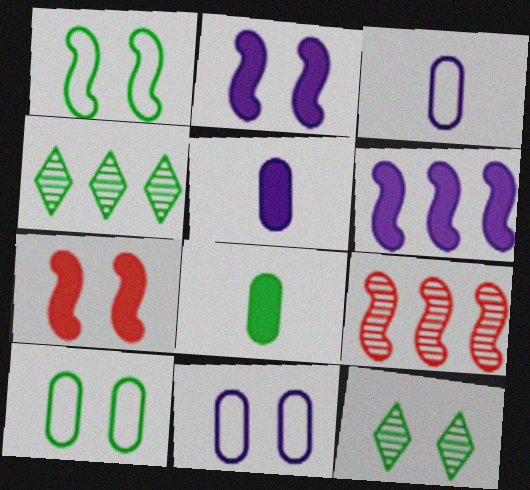[[1, 4, 8], 
[3, 4, 7], 
[7, 11, 12]]